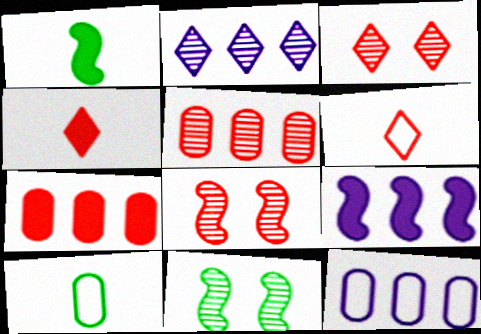[[1, 3, 12], 
[2, 9, 12], 
[3, 9, 10], 
[4, 11, 12], 
[6, 7, 8]]